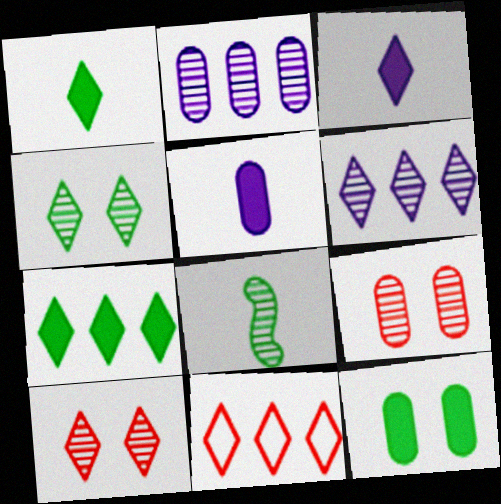[[2, 8, 10], 
[3, 4, 11], 
[6, 7, 11], 
[6, 8, 9]]